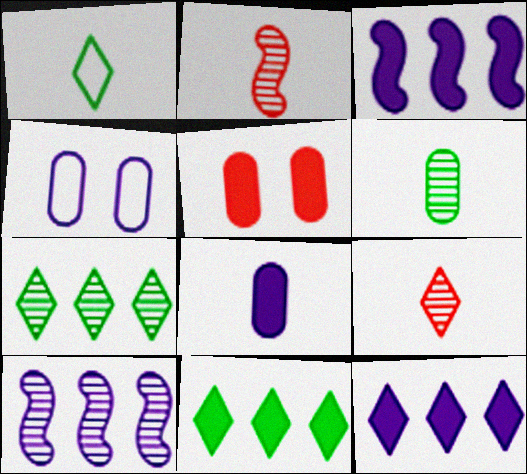[[1, 2, 8], 
[1, 5, 10], 
[2, 4, 11]]